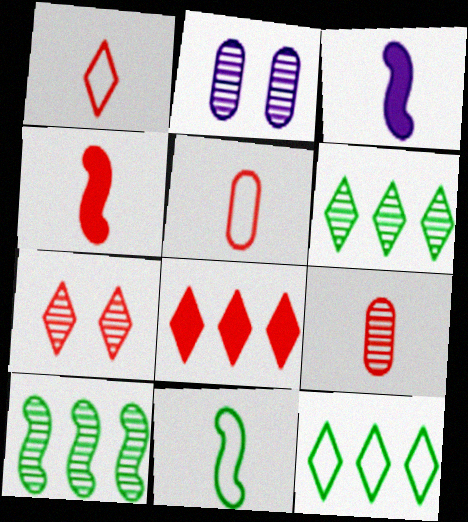[[1, 4, 9], 
[1, 7, 8], 
[2, 4, 12], 
[2, 8, 11]]